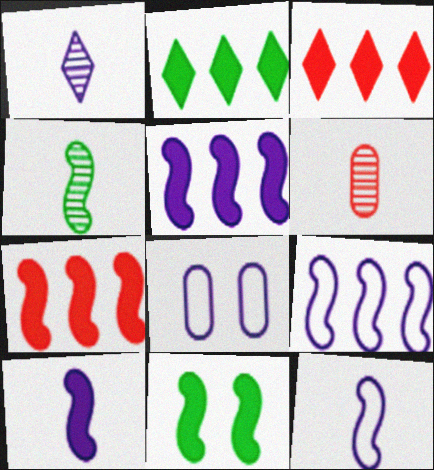[[1, 4, 6], 
[1, 5, 8], 
[3, 4, 8], 
[7, 10, 11]]